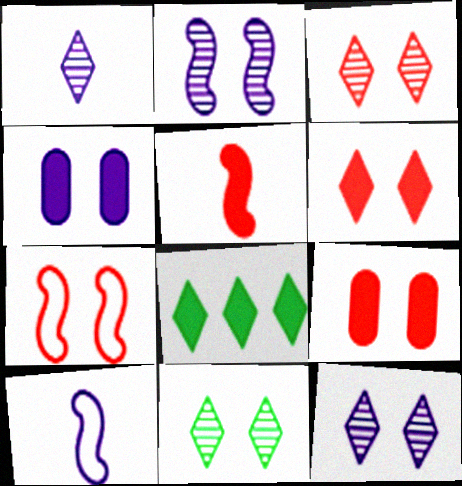[[3, 7, 9], 
[3, 11, 12], 
[4, 5, 8], 
[4, 7, 11]]